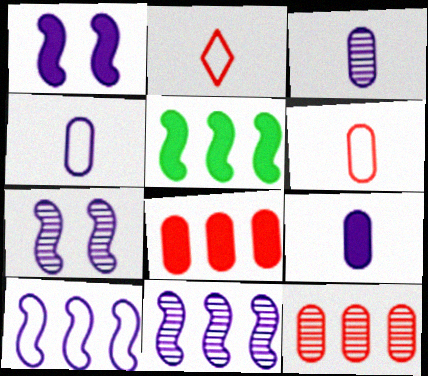[[3, 4, 9]]